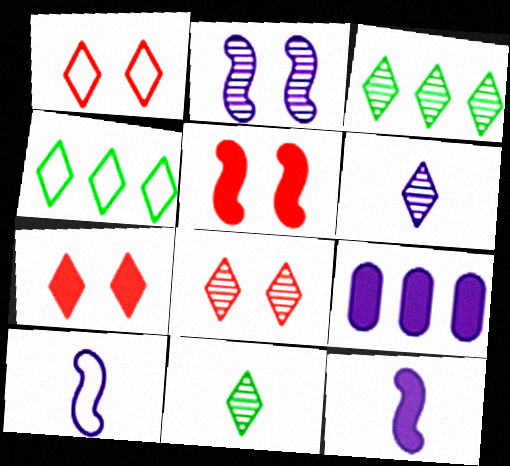[[1, 7, 8], 
[3, 6, 8], 
[4, 6, 7]]